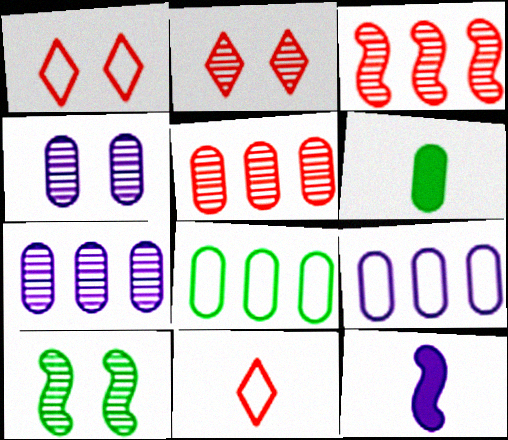[[2, 4, 10], 
[2, 8, 12]]